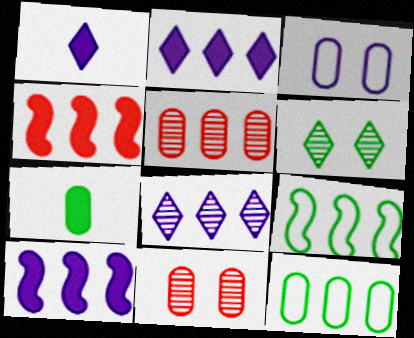[[1, 9, 11], 
[2, 5, 9], 
[3, 5, 7], 
[4, 8, 12], 
[6, 7, 9]]